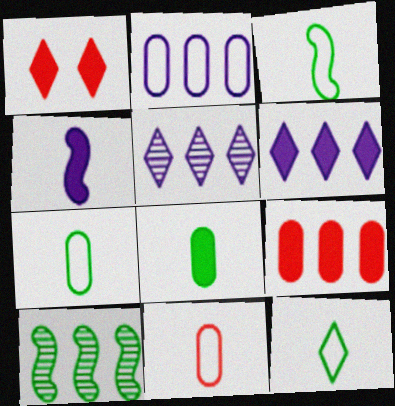[[1, 5, 12], 
[3, 7, 12]]